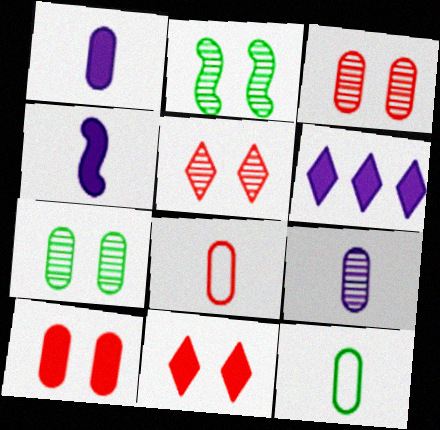[[2, 6, 8]]